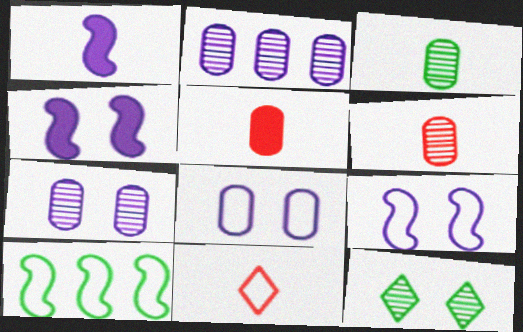[[1, 3, 11], 
[8, 10, 11]]